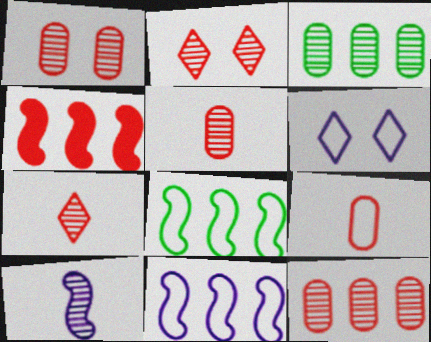[[1, 5, 12], 
[2, 3, 10], 
[2, 4, 9], 
[6, 8, 9]]